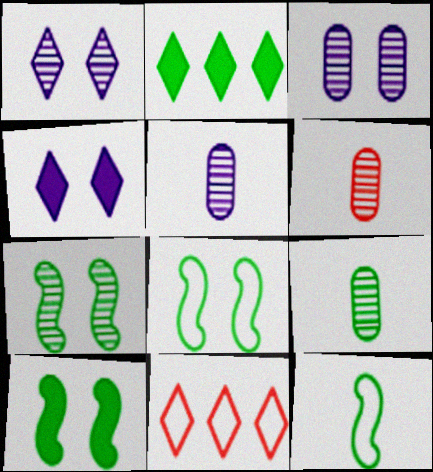[[2, 8, 9], 
[5, 6, 9], 
[5, 10, 11], 
[7, 8, 10]]